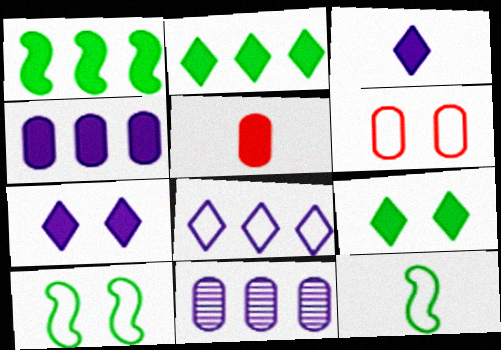[[1, 5, 7], 
[6, 8, 12]]